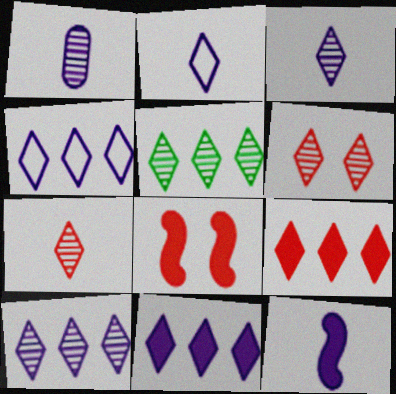[[1, 2, 12], 
[3, 5, 6], 
[4, 5, 9], 
[4, 10, 11]]